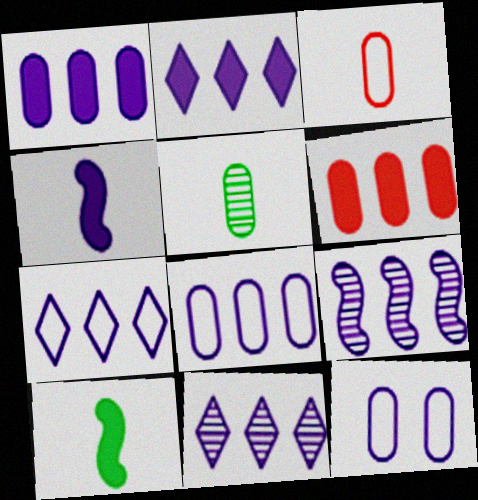[[1, 7, 9], 
[2, 7, 11], 
[2, 8, 9], 
[4, 11, 12], 
[5, 6, 12]]